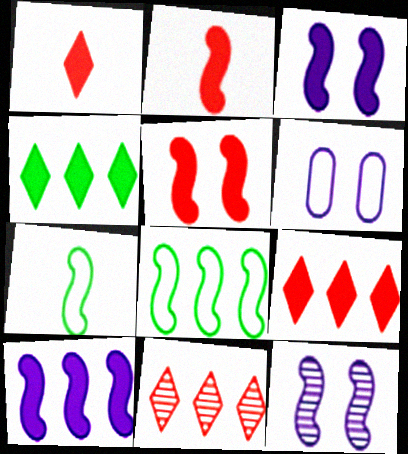[[2, 8, 12]]